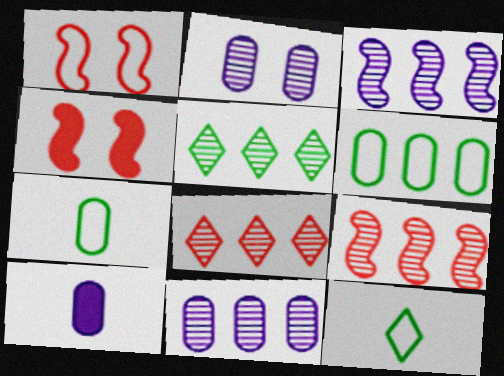[[1, 5, 10], 
[4, 11, 12], 
[5, 9, 11]]